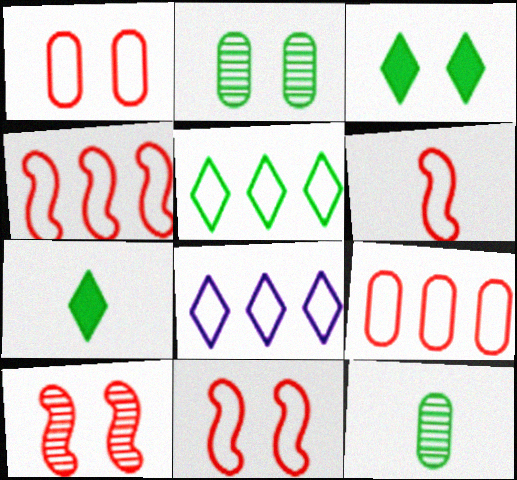[[4, 6, 11]]